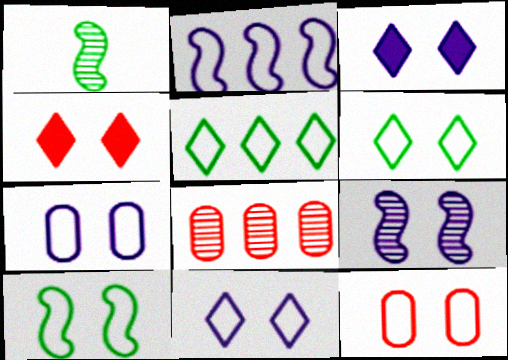[[3, 7, 9], 
[10, 11, 12]]